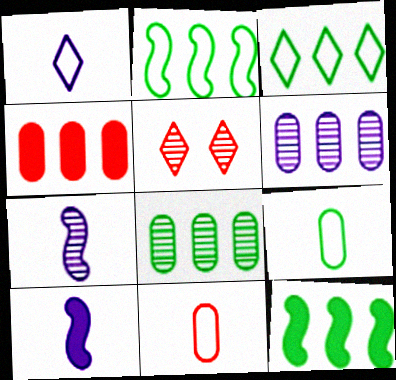[[3, 8, 12], 
[5, 7, 8]]